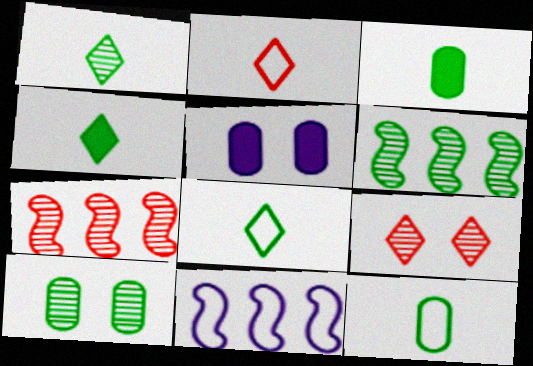[[1, 4, 8], 
[1, 6, 10], 
[2, 5, 6], 
[3, 9, 11], 
[5, 7, 8]]